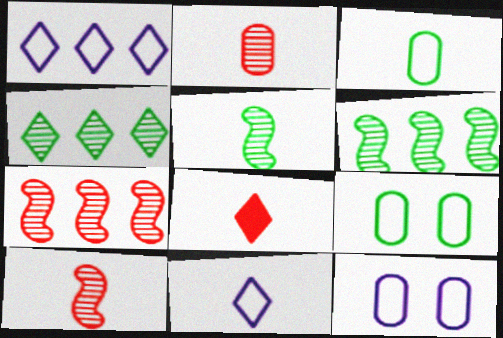[[6, 8, 12]]